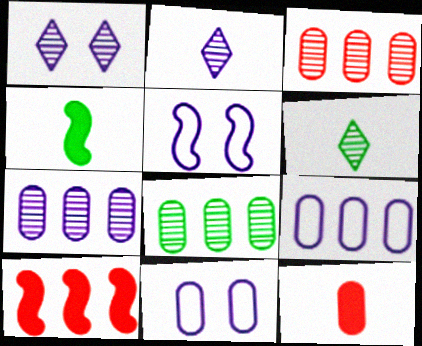[[3, 7, 8], 
[6, 10, 11], 
[8, 11, 12]]